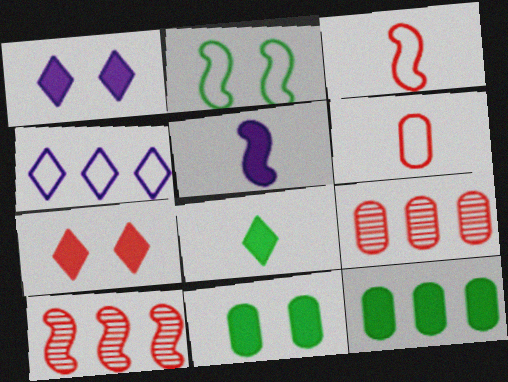[[2, 4, 6], 
[2, 5, 10], 
[3, 7, 9], 
[4, 10, 12], 
[5, 7, 12], 
[6, 7, 10]]